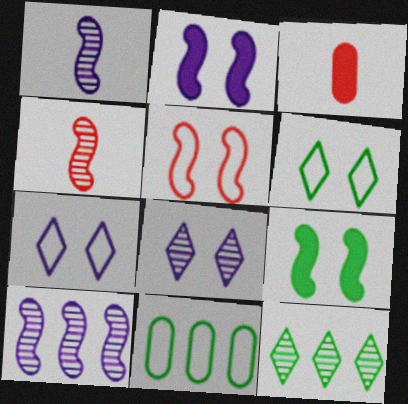[[3, 6, 10]]